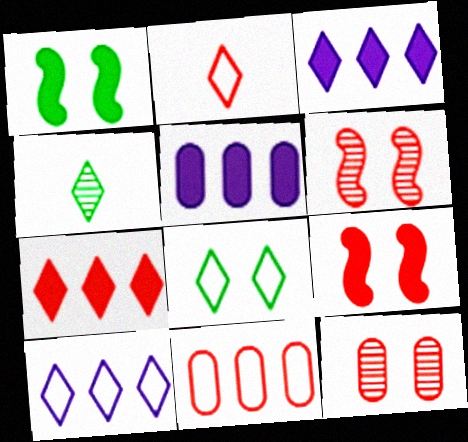[[2, 8, 10]]